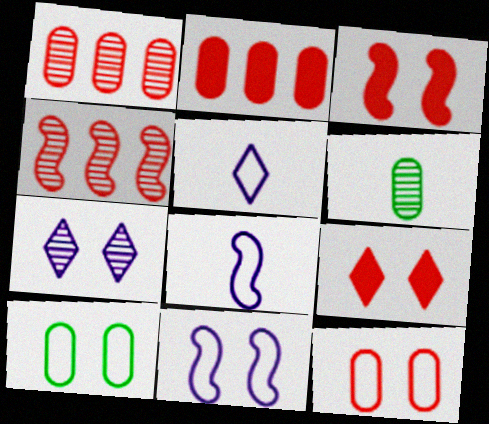[[3, 7, 10], 
[4, 6, 7]]